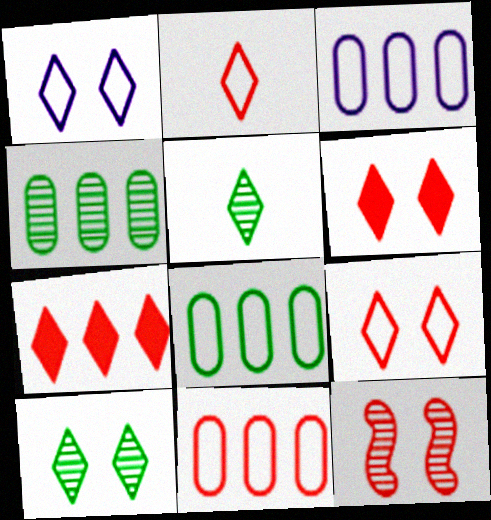[[1, 5, 7], 
[1, 6, 10], 
[3, 8, 11]]